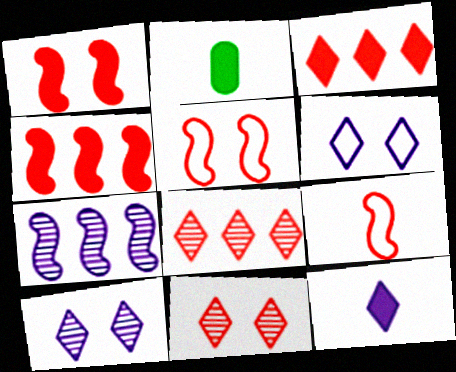[]